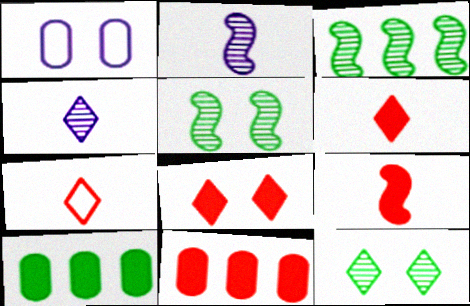[[1, 3, 6], 
[1, 5, 8], 
[8, 9, 11]]